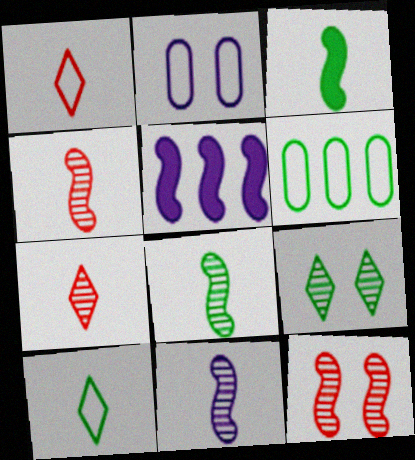[[3, 6, 9], 
[4, 8, 11]]